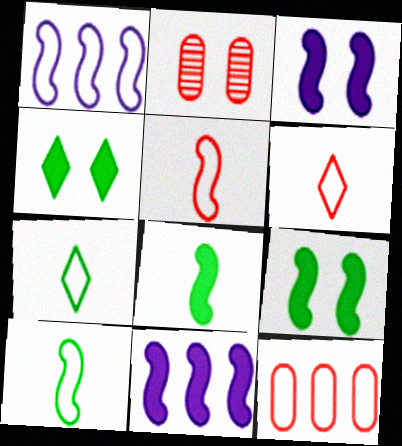[[2, 7, 11]]